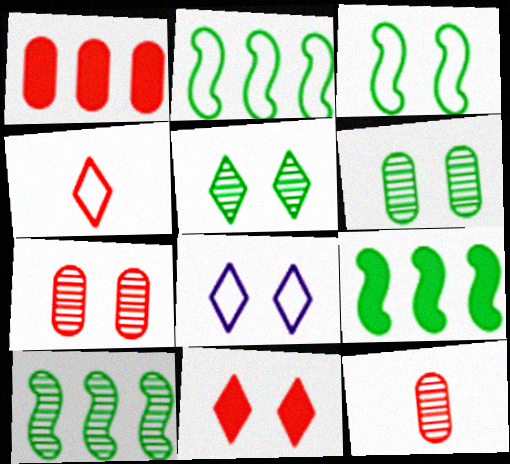[[2, 9, 10], 
[5, 8, 11], 
[8, 9, 12]]